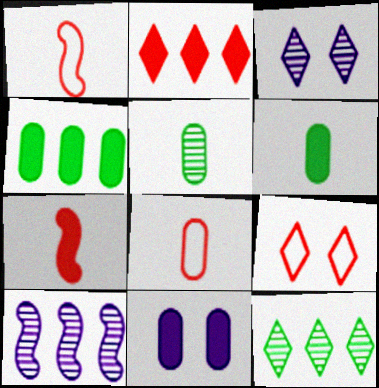[[1, 3, 4], 
[1, 11, 12], 
[6, 9, 10]]